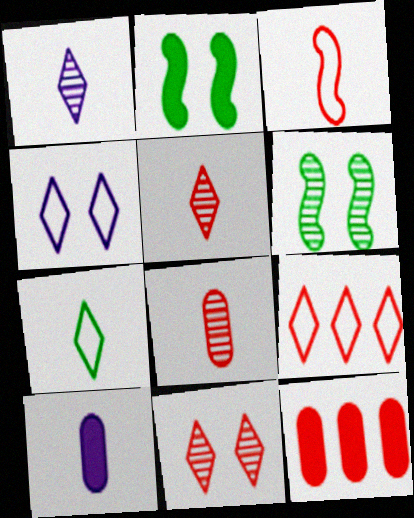[[3, 11, 12], 
[4, 7, 9], 
[6, 9, 10]]